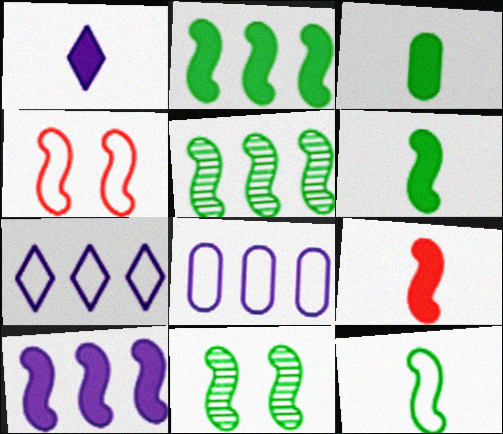[[1, 3, 9], 
[2, 11, 12]]